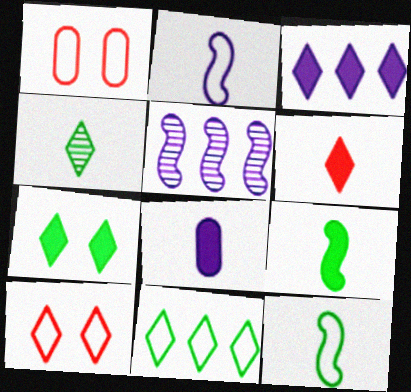[[1, 2, 11], 
[3, 4, 10], 
[3, 6, 7], 
[4, 7, 11], 
[6, 8, 9]]